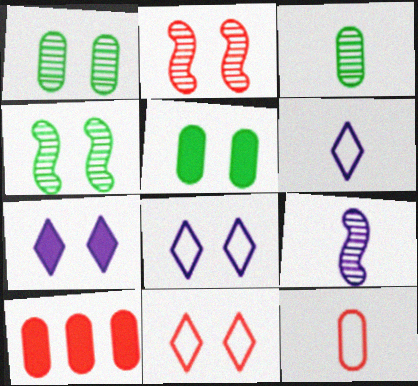[[2, 5, 8], 
[4, 6, 10]]